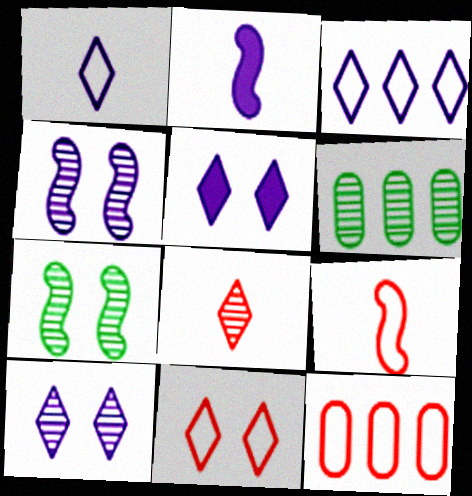[[2, 6, 11], 
[4, 6, 8], 
[5, 6, 9], 
[9, 11, 12]]